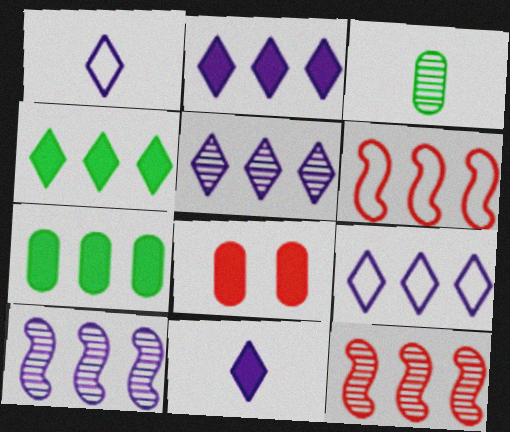[[2, 5, 9], 
[5, 6, 7], 
[7, 9, 12]]